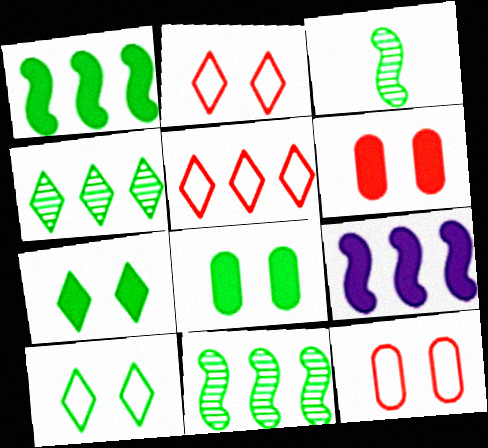[]